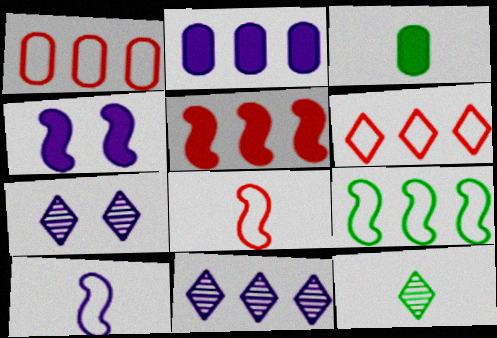[[1, 4, 12], 
[2, 7, 10]]